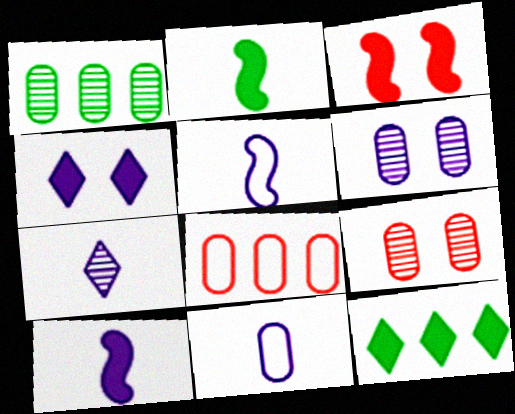[[5, 9, 12], 
[7, 10, 11]]